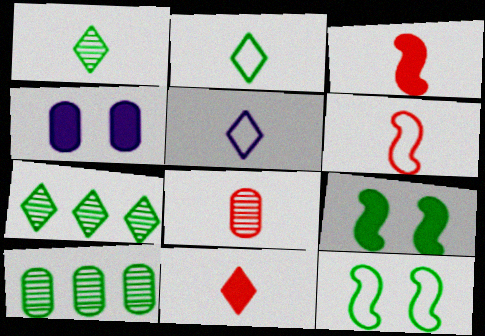[[1, 5, 11], 
[2, 9, 10], 
[4, 6, 7], 
[6, 8, 11]]